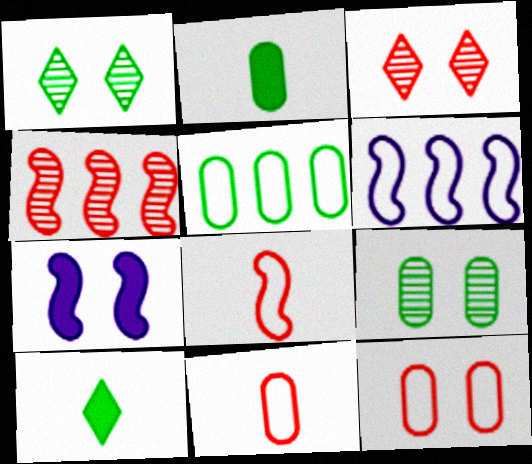[[1, 7, 12], 
[2, 3, 6], 
[2, 5, 9]]